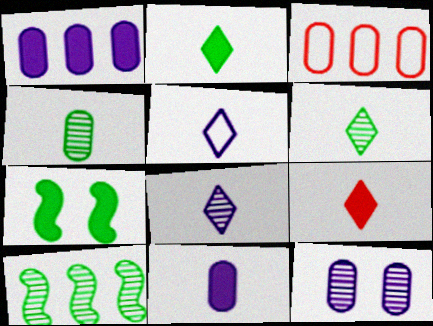[[1, 7, 9], 
[3, 7, 8], 
[5, 6, 9]]